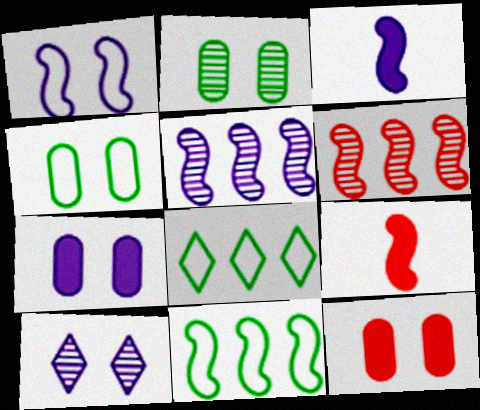[[1, 3, 5], 
[1, 7, 10]]